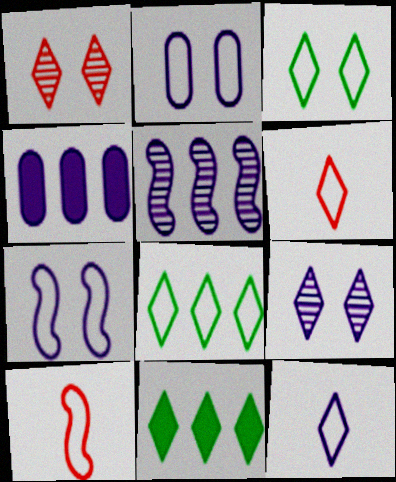[[1, 11, 12], 
[2, 8, 10], 
[6, 9, 11]]